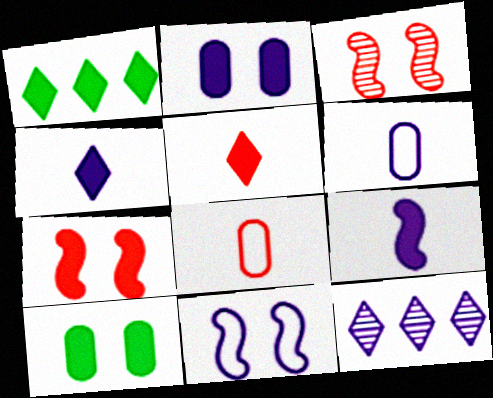[[1, 3, 6]]